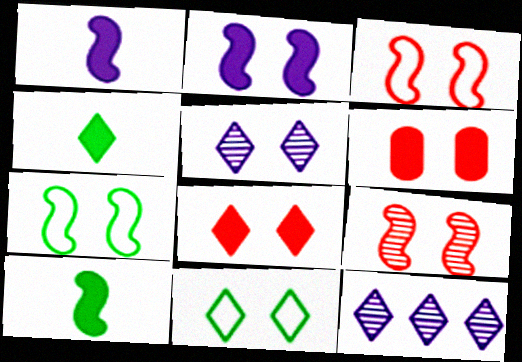[[2, 7, 9], 
[5, 6, 7], 
[5, 8, 11]]